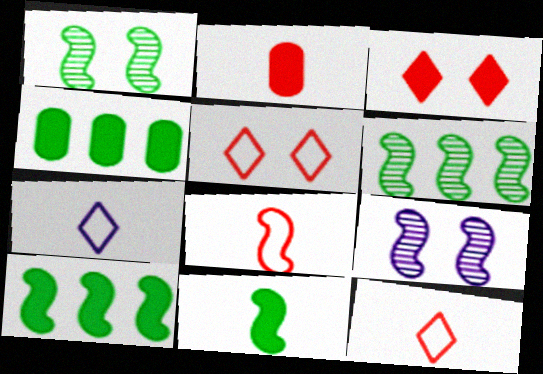[[4, 9, 12], 
[8, 9, 10]]